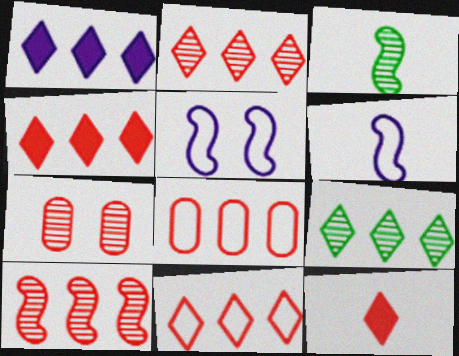[[1, 9, 11], 
[2, 4, 11], 
[4, 8, 10]]